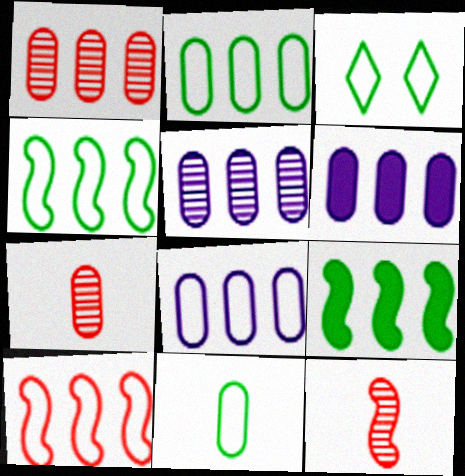[[1, 2, 6], 
[3, 4, 11], 
[3, 6, 12], 
[5, 6, 8]]